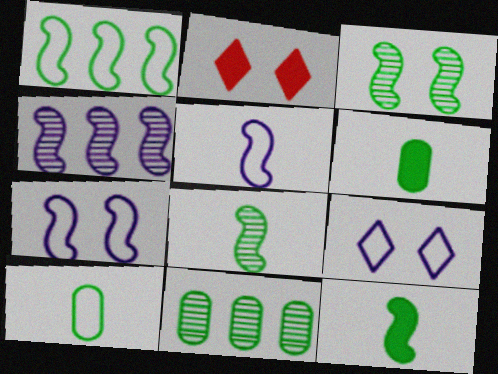[[1, 3, 12], 
[2, 4, 10], 
[2, 5, 11]]